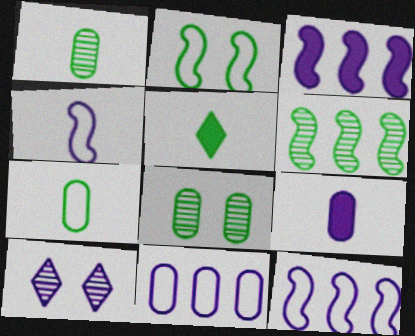[[9, 10, 12]]